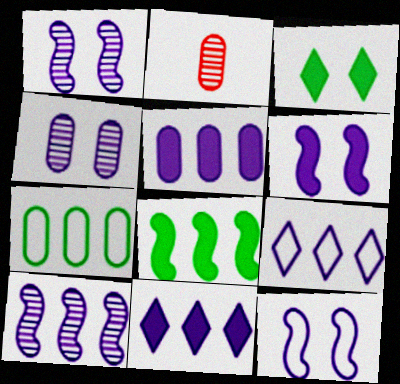[[1, 6, 12], 
[5, 9, 10]]